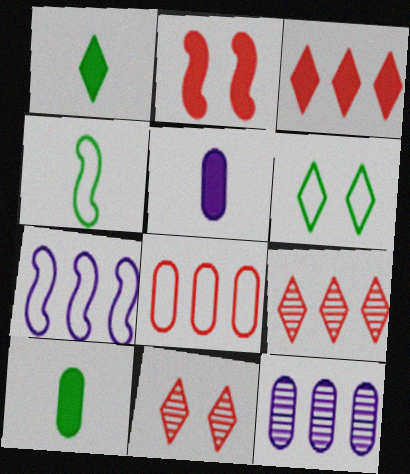[[7, 10, 11]]